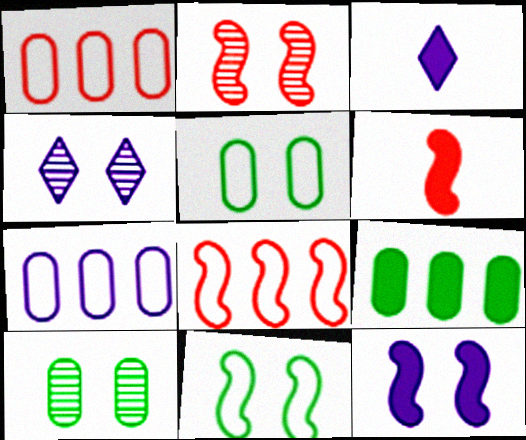[[2, 4, 10], 
[2, 6, 8], 
[2, 11, 12], 
[3, 8, 10]]